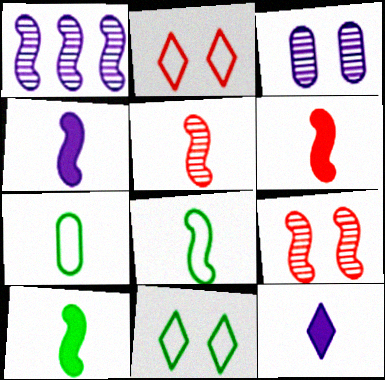[[4, 5, 8], 
[4, 6, 10], 
[5, 7, 12]]